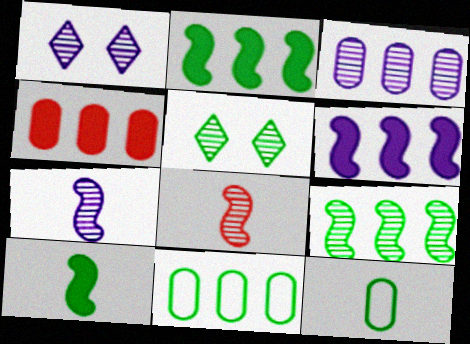[[1, 3, 7], 
[2, 5, 12], 
[3, 4, 11], 
[3, 5, 8], 
[5, 10, 11]]